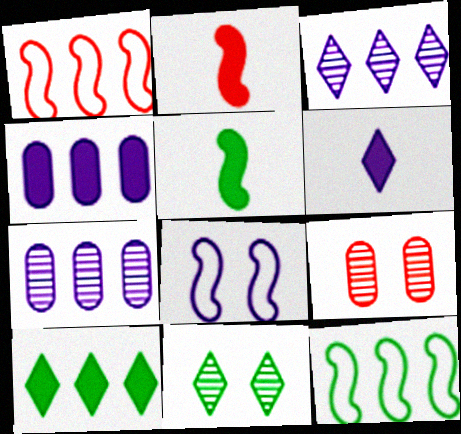[[1, 7, 10], 
[6, 7, 8], 
[6, 9, 12]]